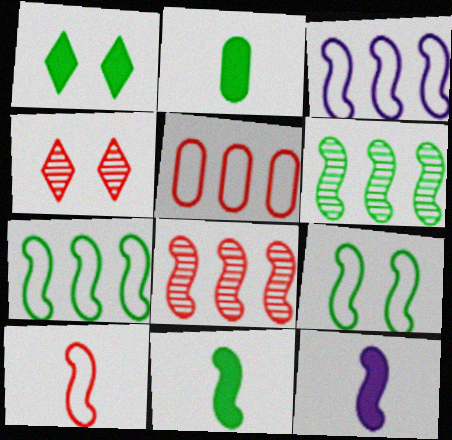[[2, 3, 4], 
[3, 9, 10], 
[6, 9, 11], 
[8, 9, 12]]